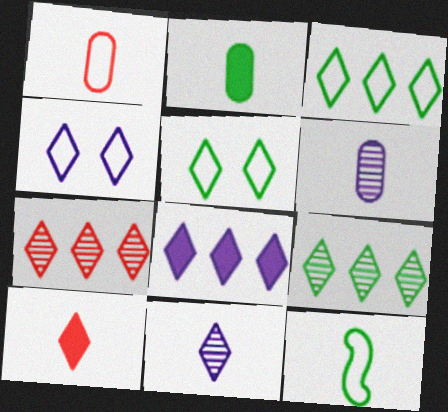[[1, 2, 6], 
[3, 7, 8], 
[4, 8, 11], 
[4, 9, 10], 
[6, 10, 12]]